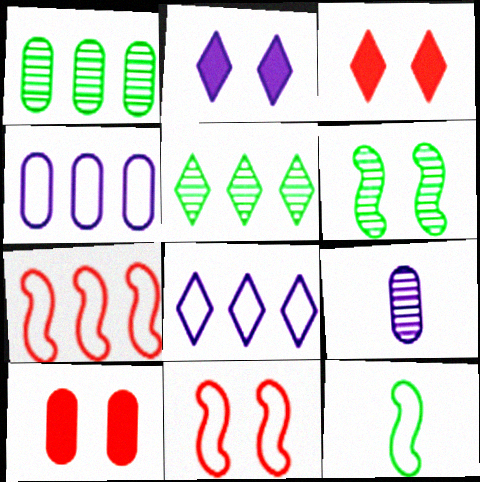[]